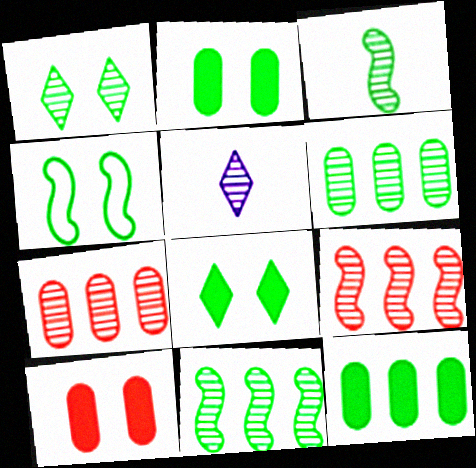[[1, 2, 4], 
[1, 3, 6]]